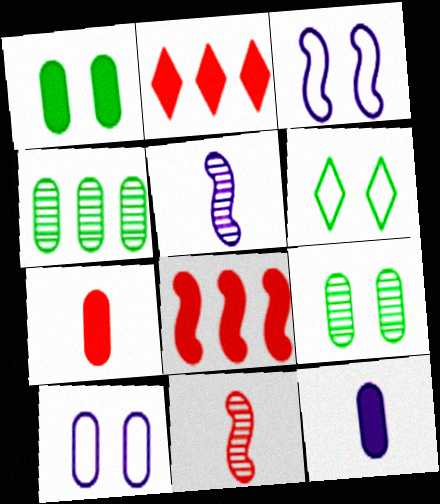[[4, 7, 10]]